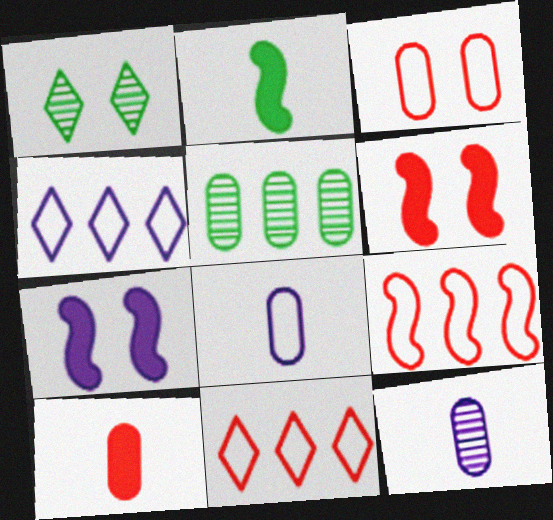[[1, 3, 7], 
[4, 7, 12]]